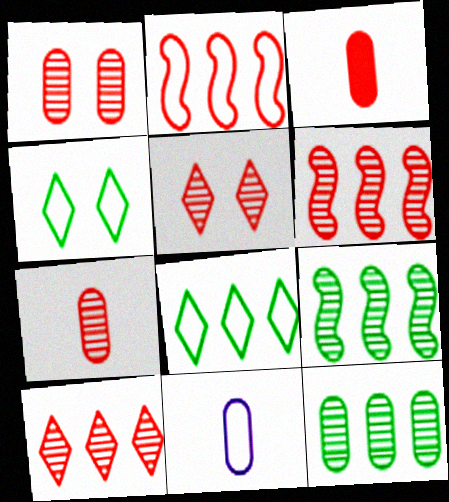[[2, 3, 5], 
[2, 4, 11], 
[5, 6, 7]]